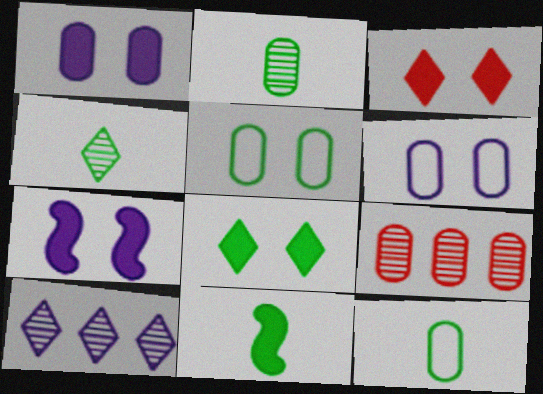[[1, 9, 12], 
[4, 11, 12]]